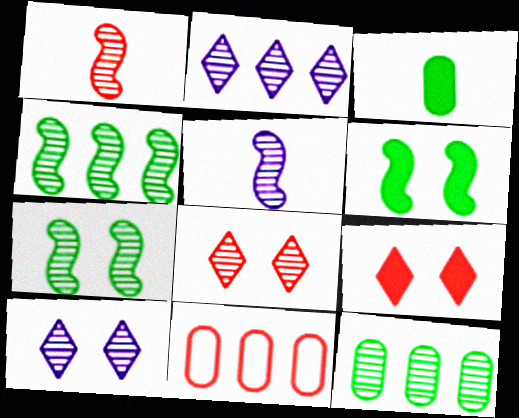[[1, 9, 11], 
[1, 10, 12], 
[5, 8, 12]]